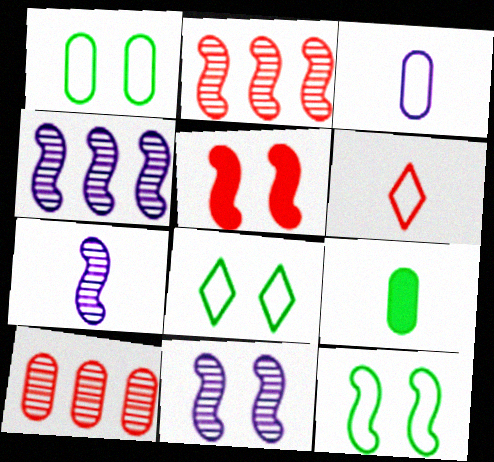[[1, 8, 12], 
[4, 7, 11], 
[5, 6, 10], 
[5, 11, 12], 
[6, 7, 9]]